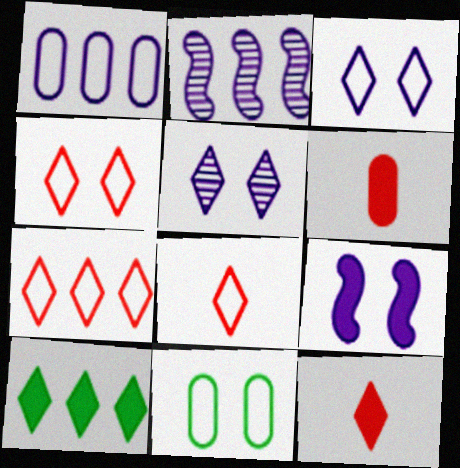[[2, 11, 12], 
[4, 7, 8], 
[5, 8, 10], 
[6, 9, 10]]